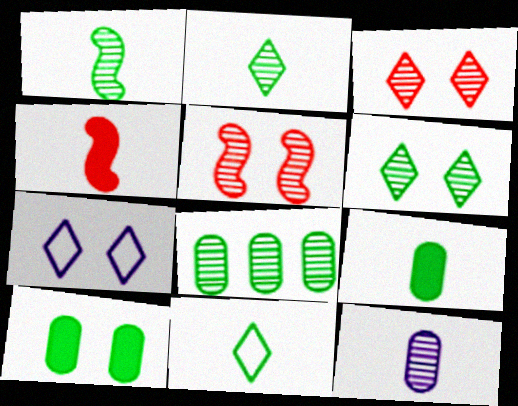[[1, 6, 8], 
[1, 9, 11], 
[4, 7, 8], 
[4, 11, 12], 
[5, 7, 10]]